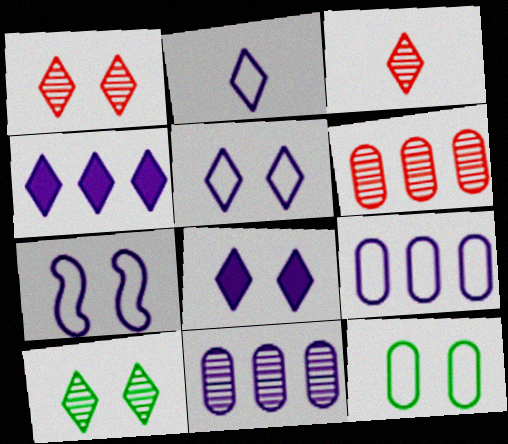[[2, 7, 9]]